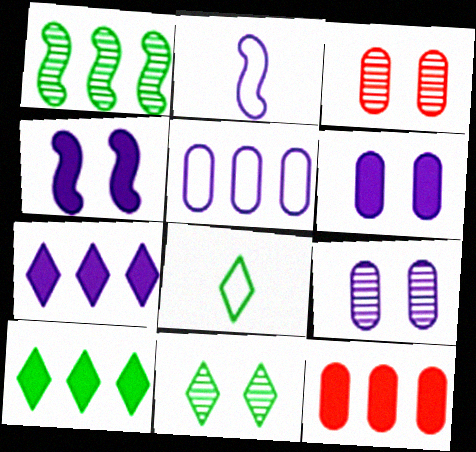[[2, 3, 10], 
[2, 7, 9], 
[2, 11, 12], 
[8, 10, 11]]